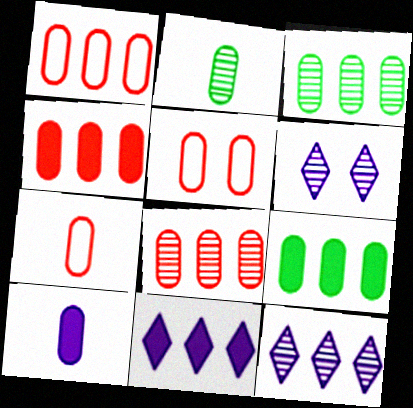[[1, 4, 8], 
[1, 5, 7], 
[2, 7, 10], 
[3, 5, 10]]